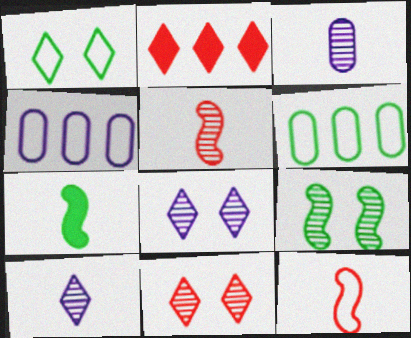[[1, 2, 10], 
[1, 4, 12], 
[4, 7, 11]]